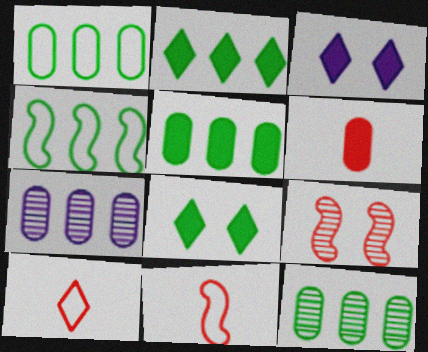[[1, 5, 12], 
[2, 4, 12], 
[3, 11, 12], 
[7, 8, 11]]